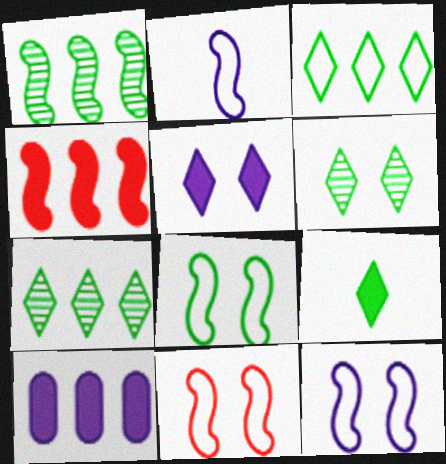[[3, 6, 9], 
[8, 11, 12]]